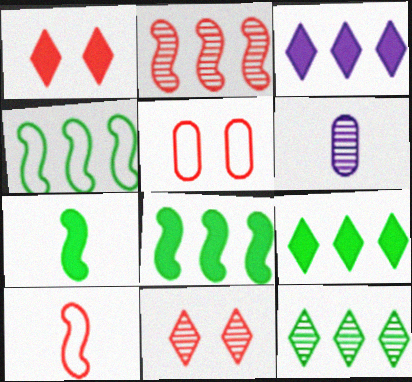[[1, 4, 6]]